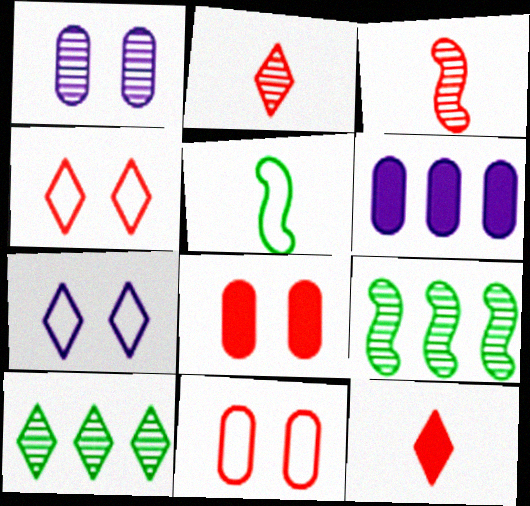[[1, 2, 9], 
[1, 3, 10], 
[7, 10, 12]]